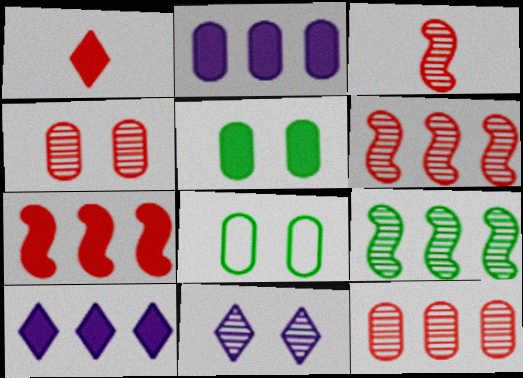[[3, 8, 10]]